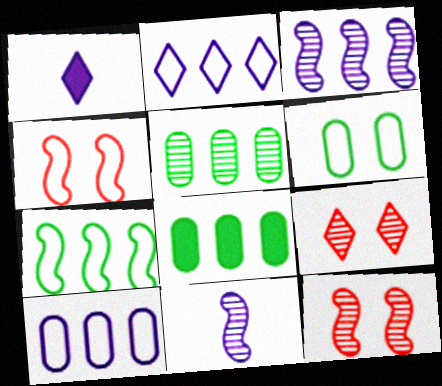[[1, 4, 5], 
[5, 9, 11]]